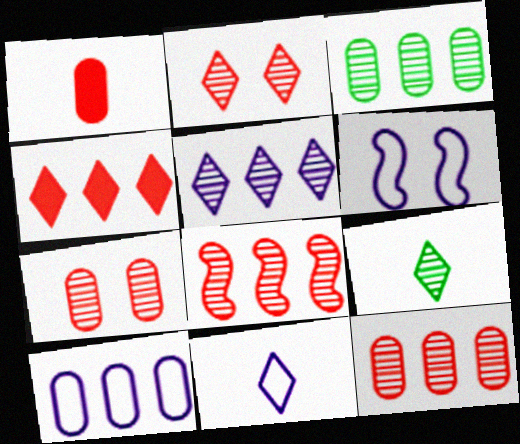[[2, 5, 9], 
[3, 5, 8], 
[6, 10, 11]]